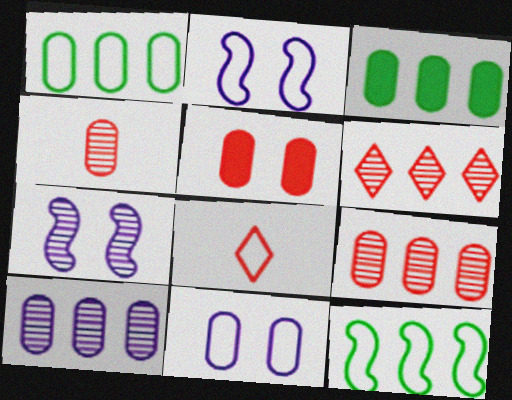[[1, 2, 8], 
[3, 4, 11], 
[3, 7, 8], 
[8, 11, 12]]